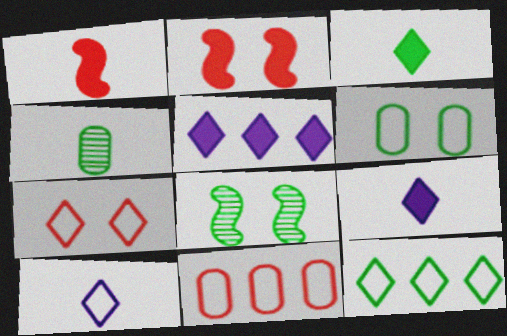[[1, 4, 10], 
[7, 10, 12], 
[8, 9, 11]]